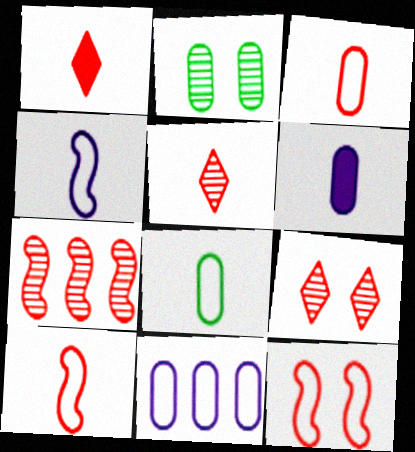[]